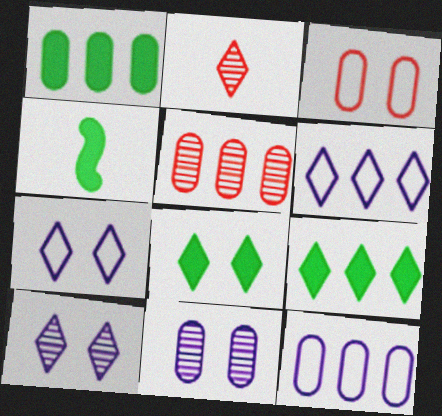[[1, 4, 8], 
[1, 5, 12], 
[2, 6, 8], 
[2, 7, 9], 
[4, 5, 7]]